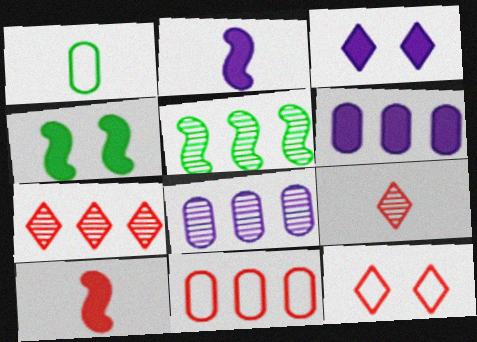[[1, 2, 9], 
[2, 3, 6], 
[5, 7, 8]]